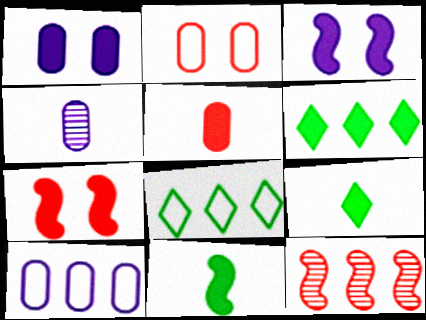[[1, 4, 10], 
[3, 5, 6], 
[4, 7, 8], 
[6, 10, 12]]